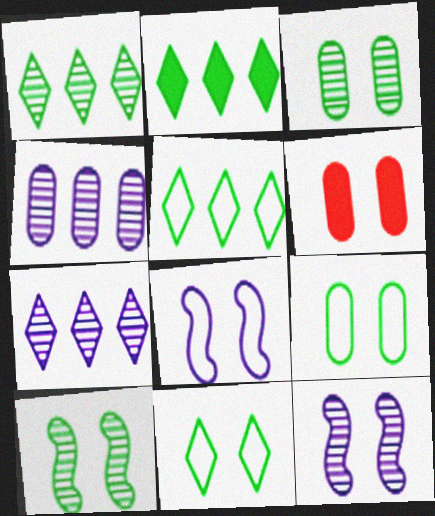[[1, 2, 5], 
[6, 11, 12]]